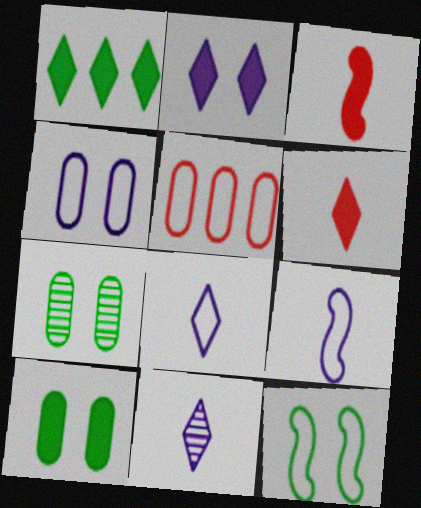[[1, 2, 6], 
[5, 8, 12]]